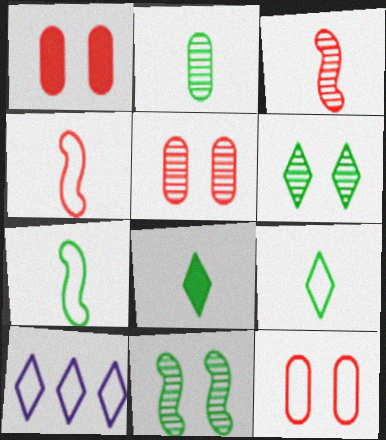[[1, 5, 12], 
[2, 7, 8], 
[7, 10, 12]]